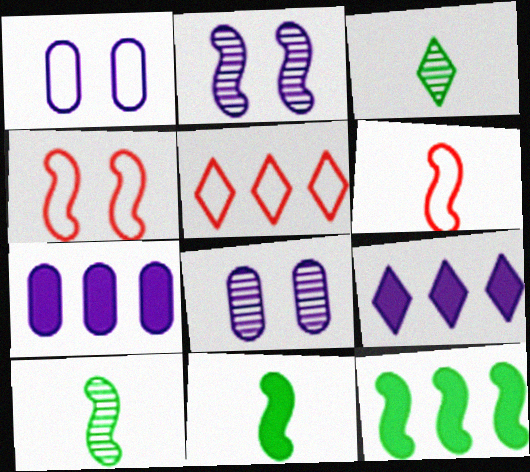[[2, 6, 12], 
[3, 4, 7], 
[5, 8, 11]]